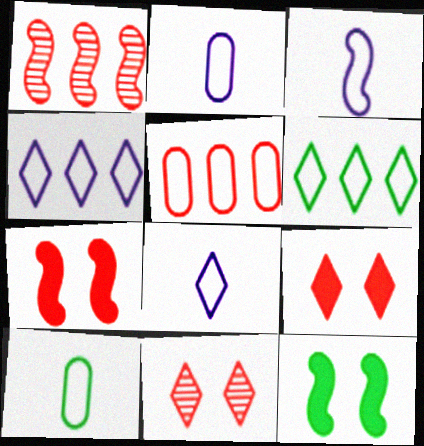[[1, 3, 12], 
[2, 3, 8]]